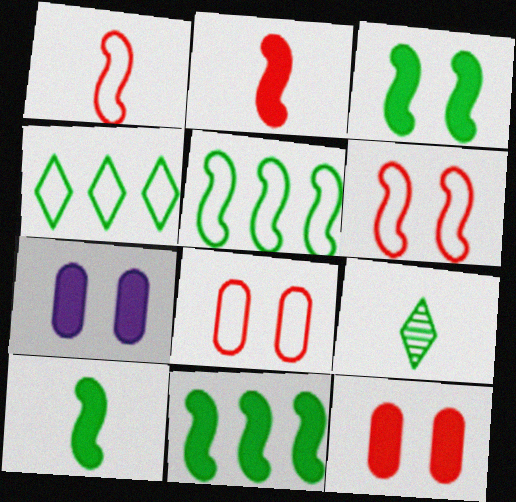[[3, 10, 11]]